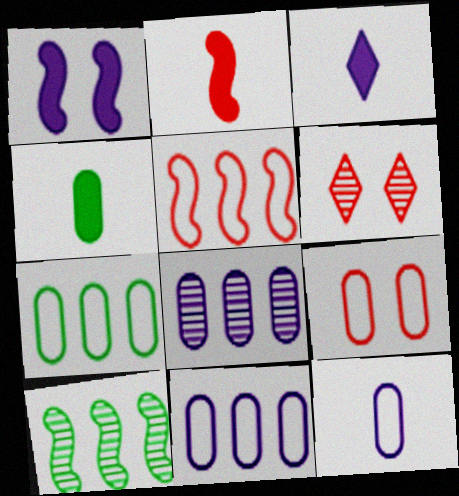[[2, 3, 4], 
[3, 9, 10], 
[4, 8, 9], 
[7, 9, 12]]